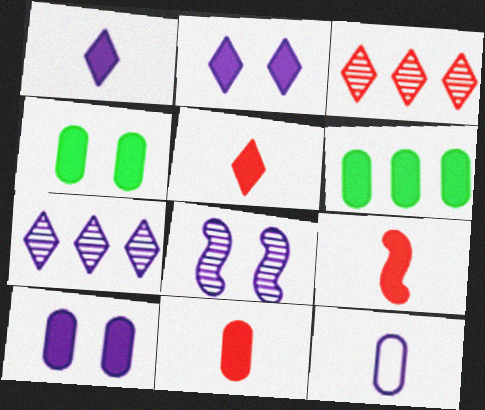[[2, 6, 9], 
[5, 9, 11], 
[6, 10, 11]]